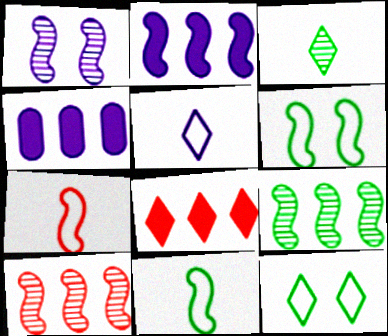[[1, 4, 5]]